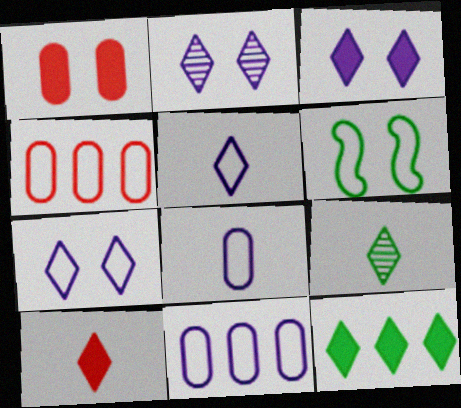[[1, 2, 6], 
[2, 3, 7], 
[3, 10, 12], 
[4, 5, 6], 
[5, 9, 10]]